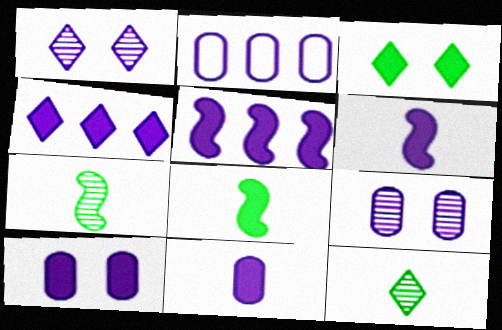[[1, 2, 6], 
[2, 9, 11], 
[4, 6, 10]]